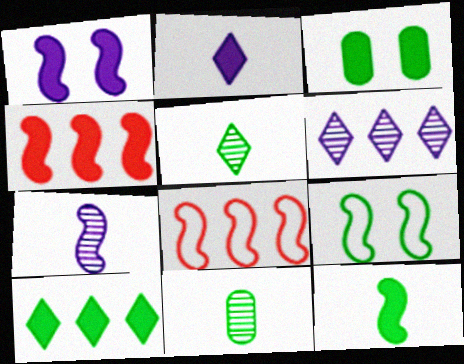[[1, 4, 12], 
[2, 3, 4], 
[3, 10, 12], 
[4, 7, 9], 
[9, 10, 11]]